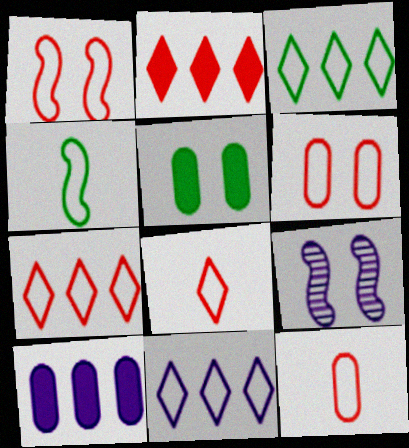[[1, 7, 12], 
[3, 7, 11], 
[4, 6, 11]]